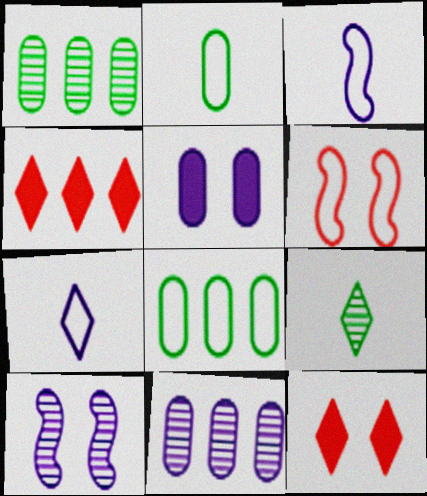[[1, 3, 12], 
[2, 4, 10], 
[6, 7, 8]]